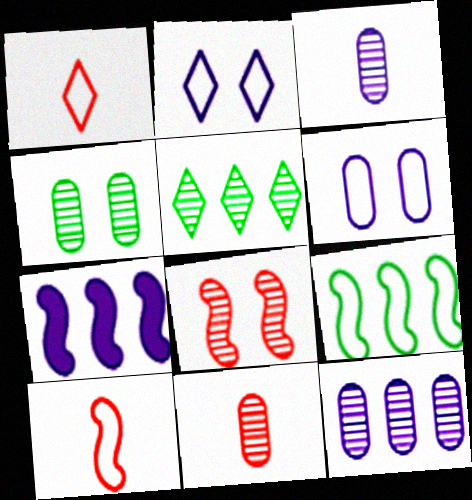[[1, 4, 7], 
[1, 6, 9], 
[2, 3, 7], 
[3, 5, 8], 
[4, 11, 12]]